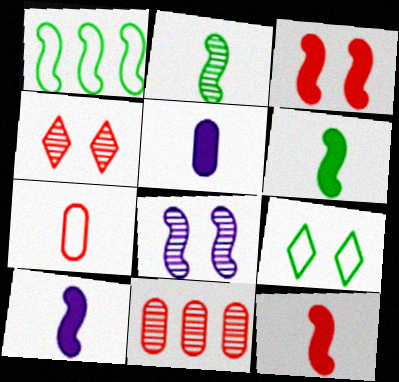[[1, 4, 5], 
[1, 8, 12], 
[6, 10, 12], 
[9, 10, 11]]